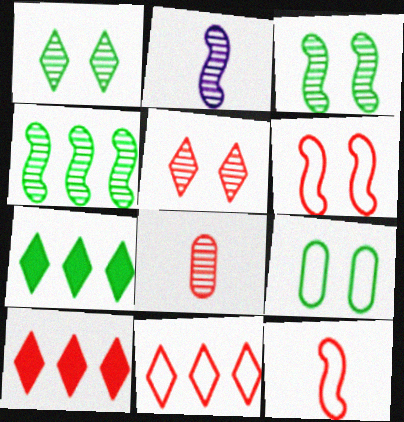[[2, 9, 10], 
[6, 8, 10]]